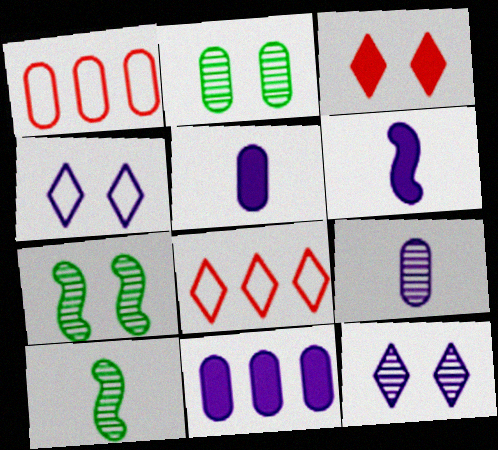[[1, 2, 5], 
[2, 6, 8], 
[5, 7, 8]]